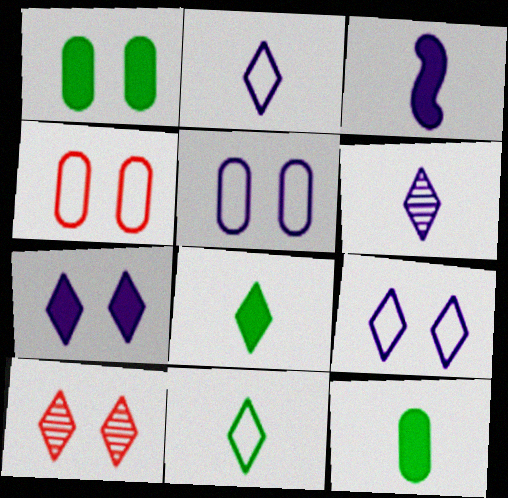[]